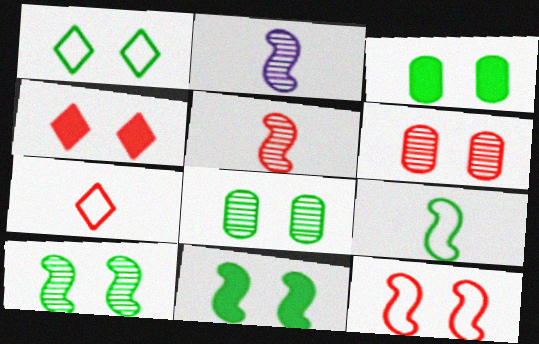[[1, 3, 10], 
[1, 8, 11], 
[4, 6, 12]]